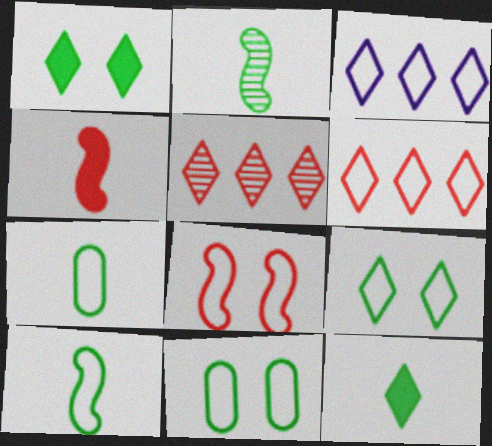[[2, 7, 12], 
[3, 7, 8]]